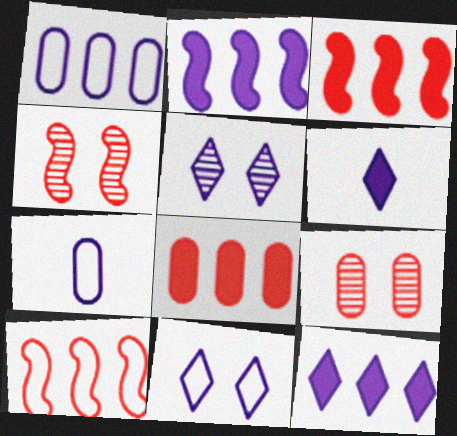[[2, 5, 7]]